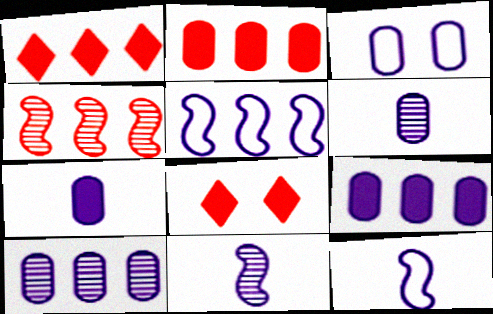[[3, 6, 9], 
[3, 7, 10]]